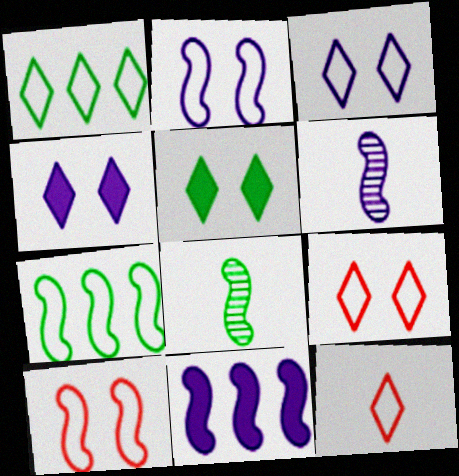[[1, 3, 12], 
[2, 6, 11], 
[8, 10, 11]]